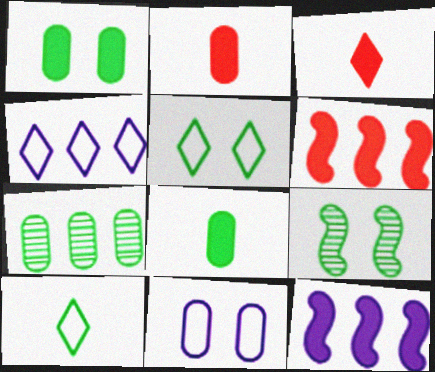[[1, 3, 12], 
[1, 5, 9], 
[2, 4, 9], 
[2, 7, 11], 
[4, 6, 7]]